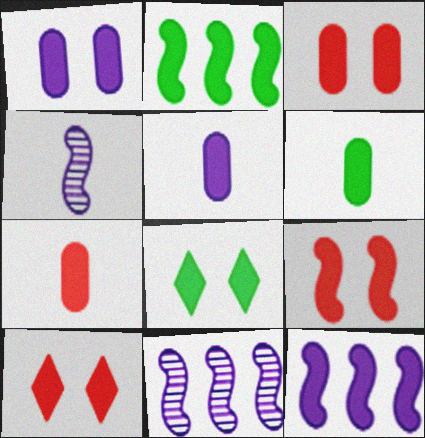[[1, 8, 9], 
[2, 5, 10], 
[2, 6, 8], 
[3, 9, 10], 
[5, 6, 7], 
[6, 10, 12], 
[7, 8, 12]]